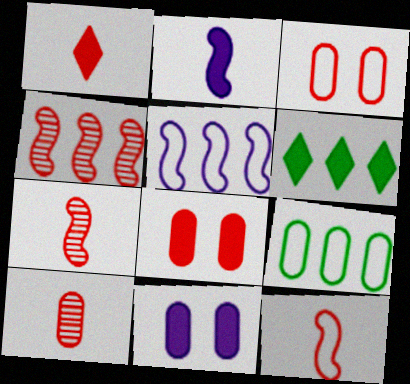[[1, 3, 4], 
[1, 10, 12], 
[2, 6, 8], 
[9, 10, 11]]